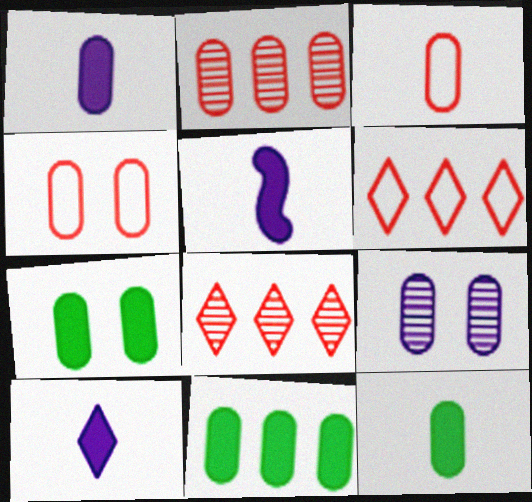[[1, 5, 10], 
[3, 9, 11], 
[4, 7, 9], 
[7, 11, 12]]